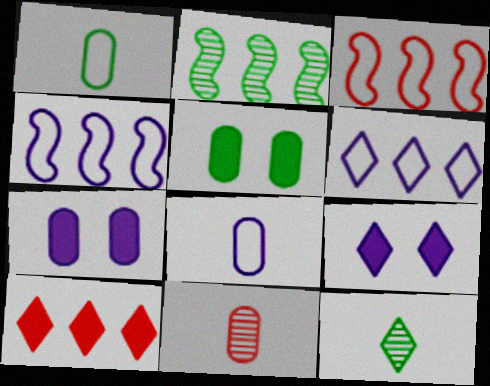[[3, 7, 12]]